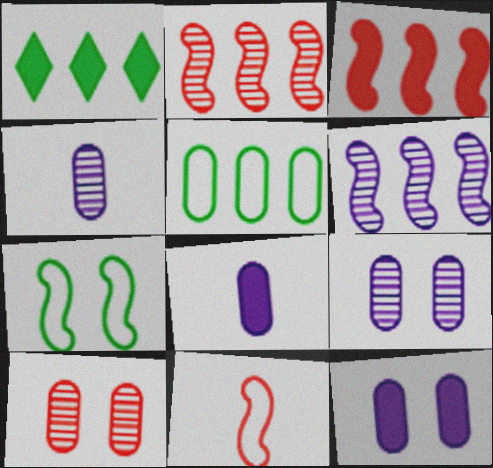[[1, 9, 11], 
[5, 8, 10]]